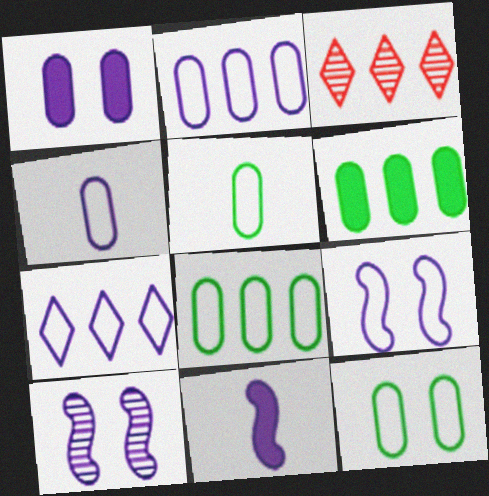[[3, 11, 12], 
[4, 7, 9], 
[5, 8, 12]]